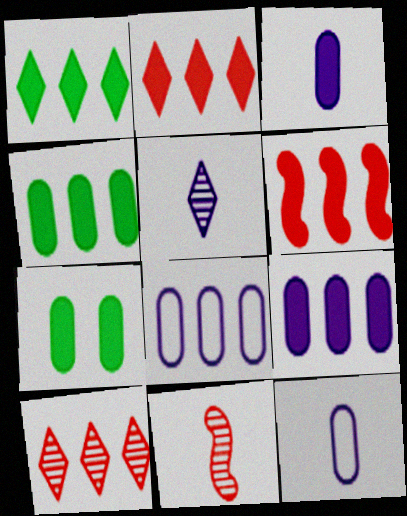[[1, 6, 9]]